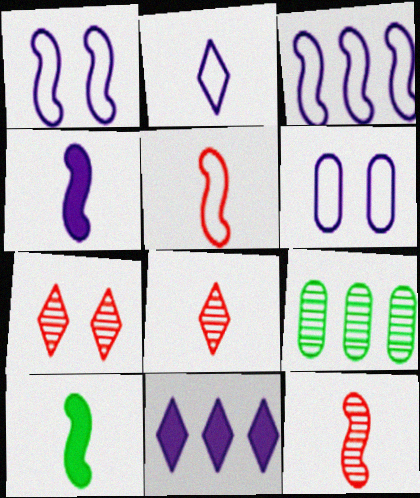[[2, 3, 6]]